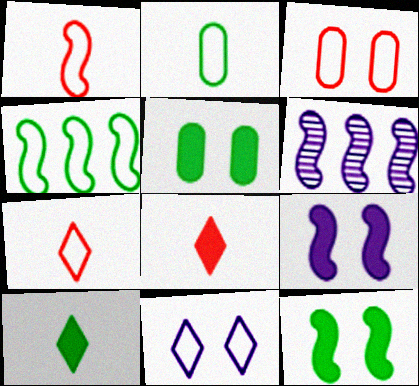[[1, 6, 12], 
[3, 6, 10], 
[5, 6, 7]]